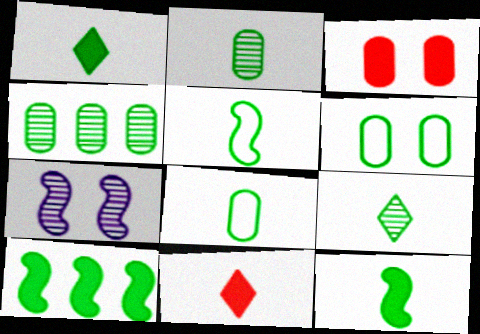[[1, 2, 5], 
[6, 9, 10], 
[8, 9, 12]]